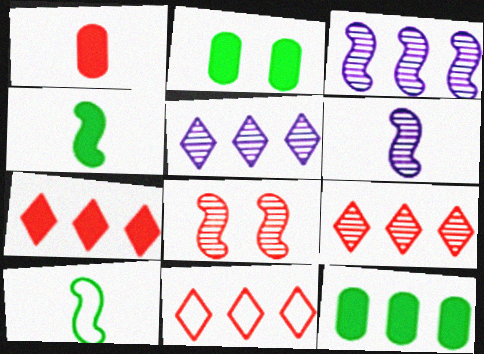[[1, 8, 11], 
[2, 6, 11], 
[3, 11, 12], 
[7, 9, 11]]